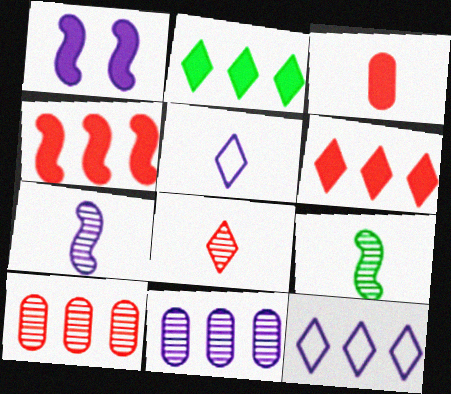[[1, 2, 3], 
[1, 5, 11], 
[3, 5, 9]]